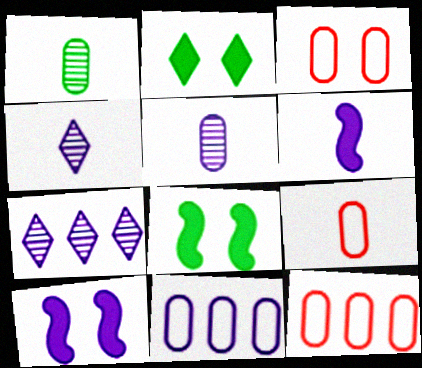[[3, 9, 12], 
[4, 8, 12], 
[4, 10, 11], 
[7, 8, 9]]